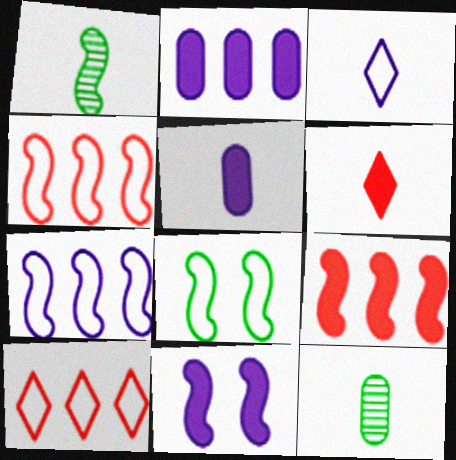[[1, 4, 11], 
[10, 11, 12]]